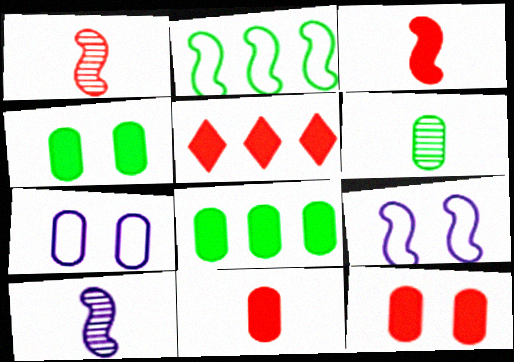[[3, 5, 12], 
[5, 6, 9]]